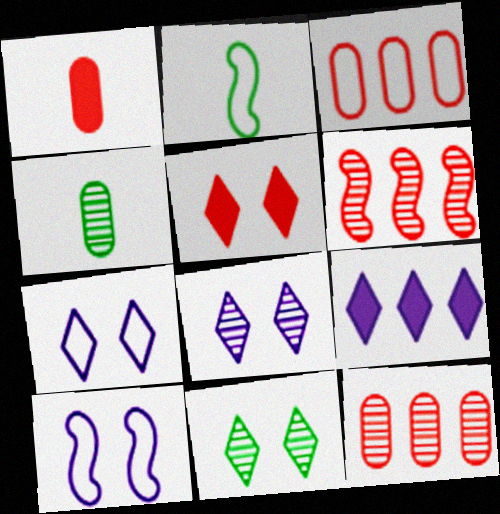[[2, 3, 7], 
[4, 6, 8], 
[5, 7, 11]]